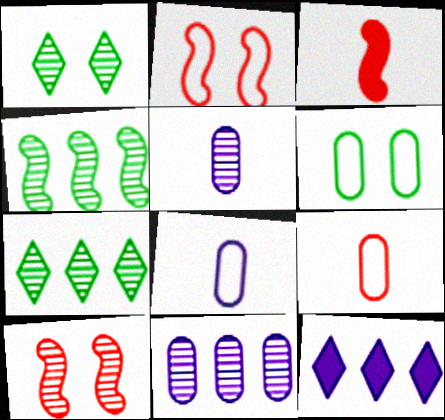[[5, 7, 10]]